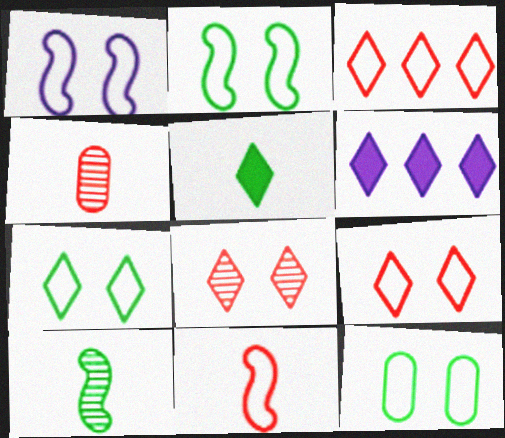[[1, 9, 12], 
[2, 4, 6], 
[2, 7, 12]]